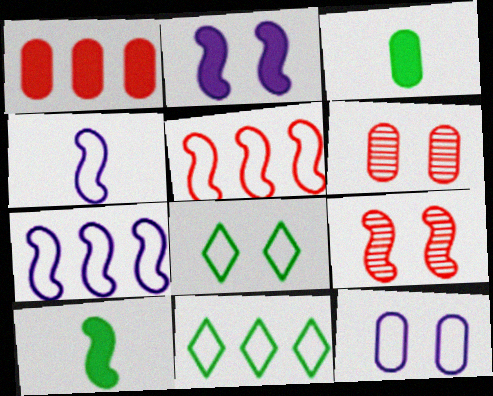[[2, 6, 8], 
[7, 9, 10]]